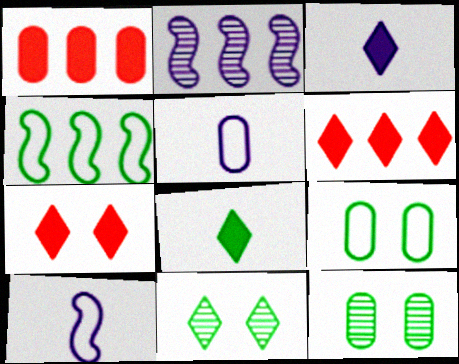[[1, 5, 12], 
[1, 10, 11], 
[4, 8, 12], 
[6, 10, 12]]